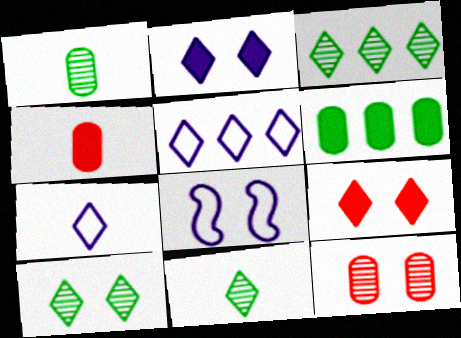[[3, 4, 8], 
[3, 7, 9], 
[3, 10, 11], 
[5, 9, 11]]